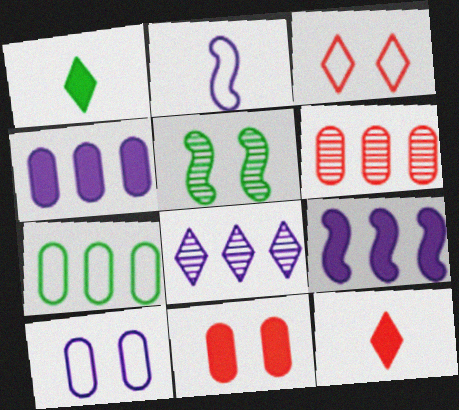[[1, 3, 8], 
[1, 5, 7], 
[1, 9, 11], 
[2, 3, 7], 
[4, 6, 7]]